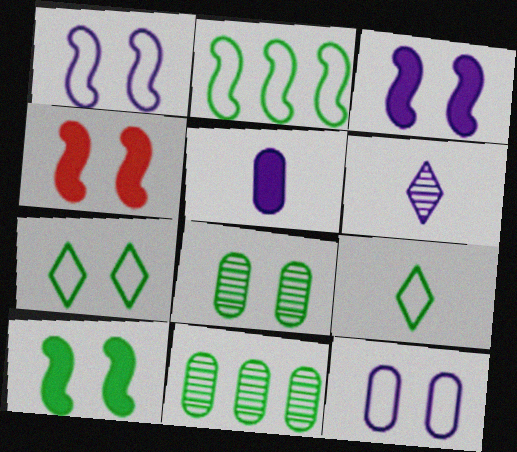[[3, 4, 10], 
[7, 8, 10], 
[9, 10, 11]]